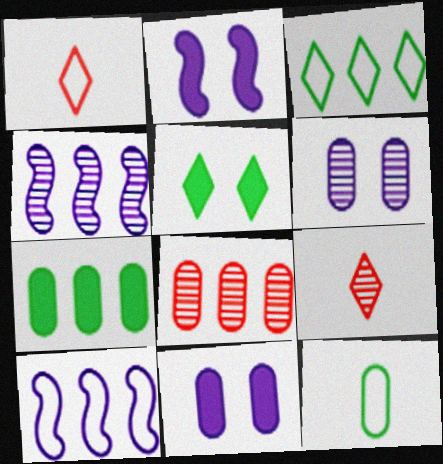[[8, 11, 12]]